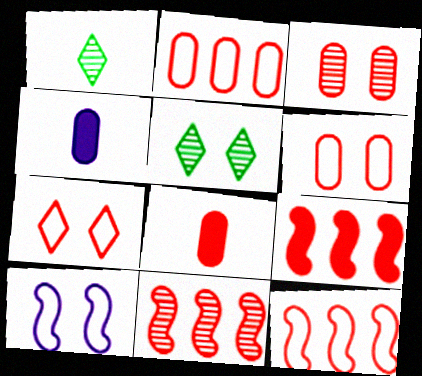[[2, 3, 8], 
[4, 5, 12], 
[7, 8, 11], 
[9, 11, 12]]